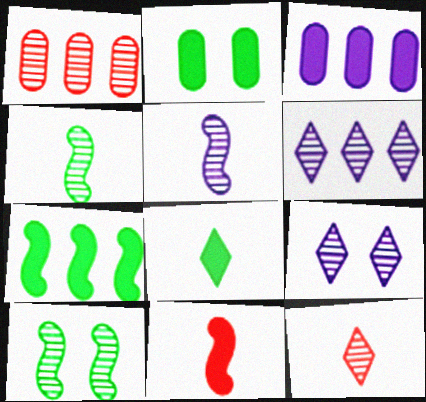[[1, 4, 9], 
[2, 7, 8]]